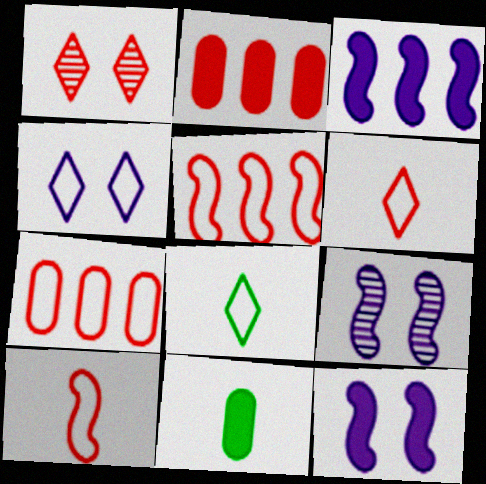[[1, 2, 10], 
[2, 8, 9]]